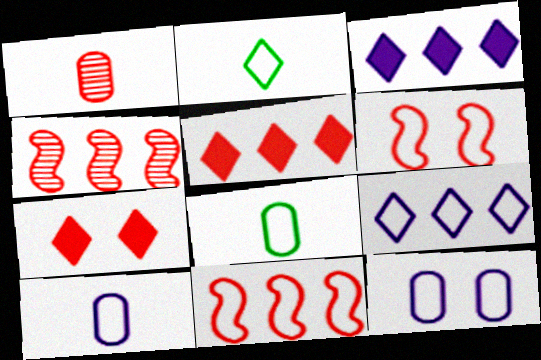[[1, 5, 6], 
[1, 7, 11], 
[2, 11, 12], 
[6, 8, 9]]